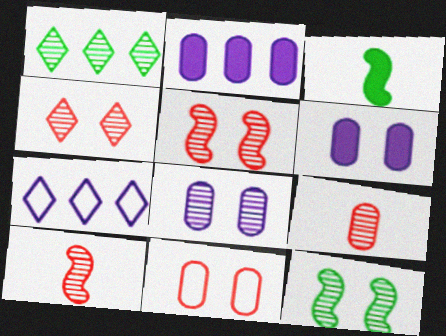[[1, 8, 10], 
[4, 8, 12]]